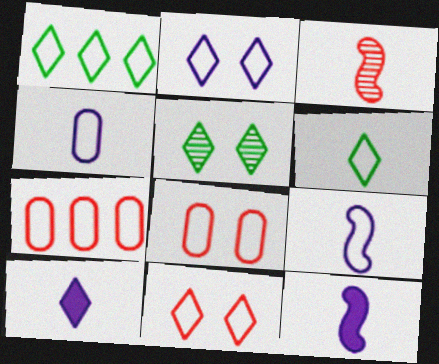[[1, 8, 9], 
[5, 7, 12]]